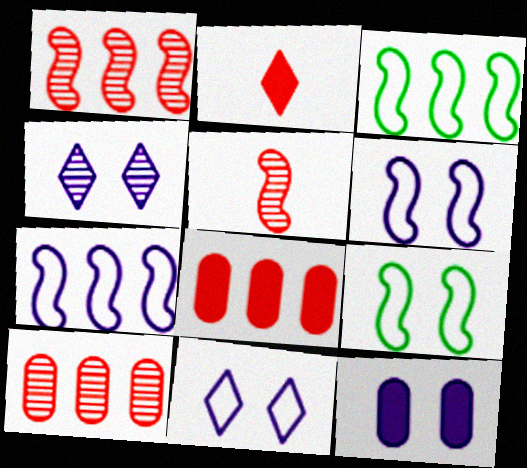[[4, 6, 12]]